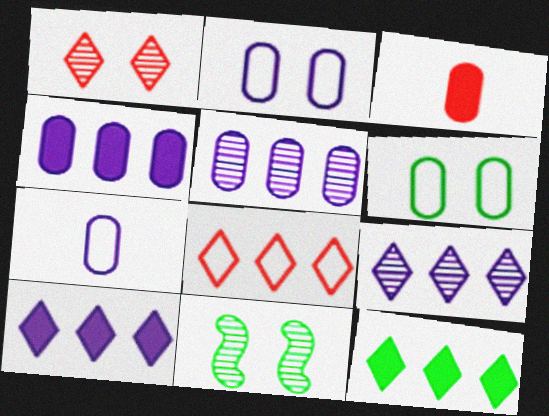[[3, 5, 6], 
[8, 9, 12]]